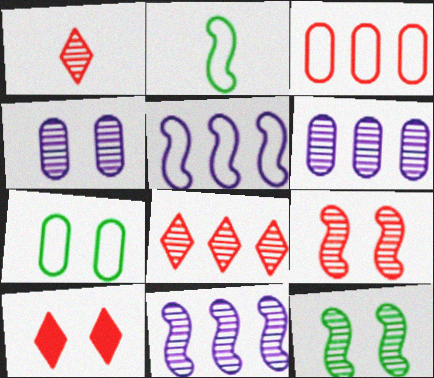[[1, 6, 12], 
[2, 6, 10]]